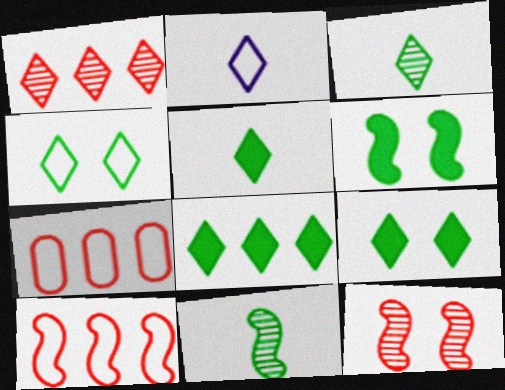[[1, 2, 9], 
[3, 4, 8], 
[5, 8, 9]]